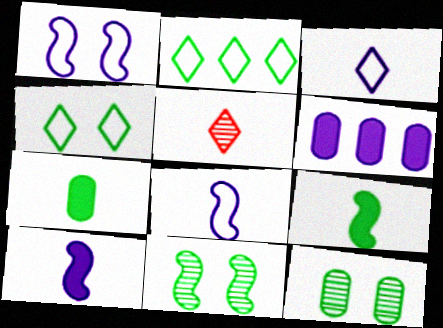[[2, 7, 11], 
[2, 9, 12], 
[5, 7, 8]]